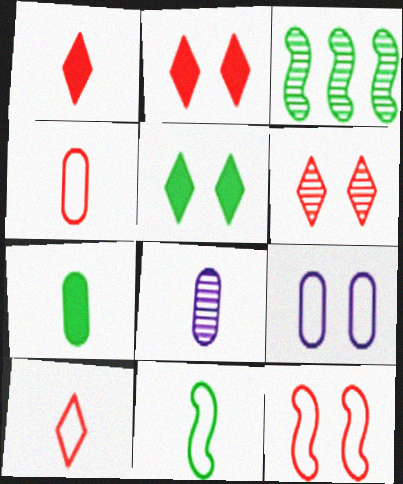[[1, 3, 9], 
[1, 8, 11], 
[3, 6, 8], 
[4, 7, 8]]